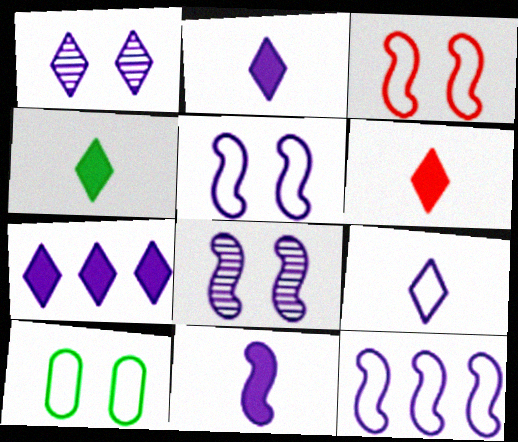[[1, 7, 9], 
[2, 4, 6], 
[8, 11, 12]]